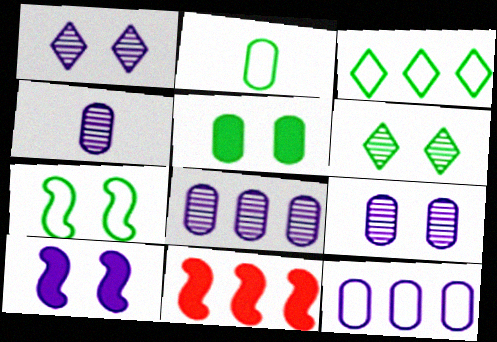[[1, 2, 11], 
[2, 3, 7], 
[3, 8, 11], 
[4, 8, 9], 
[5, 6, 7]]